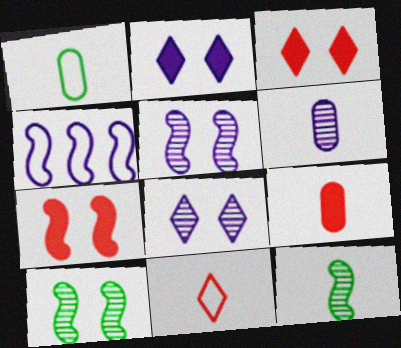[[1, 6, 9], 
[2, 4, 6], 
[4, 7, 12]]